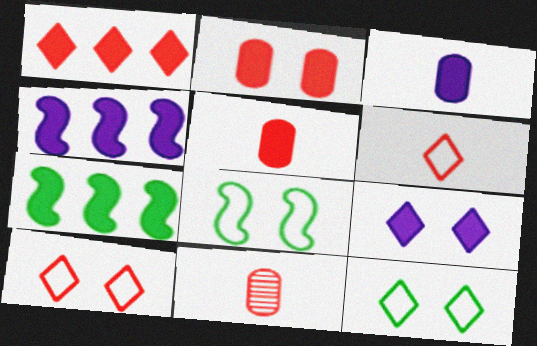[[3, 4, 9], 
[4, 11, 12], 
[5, 7, 9]]